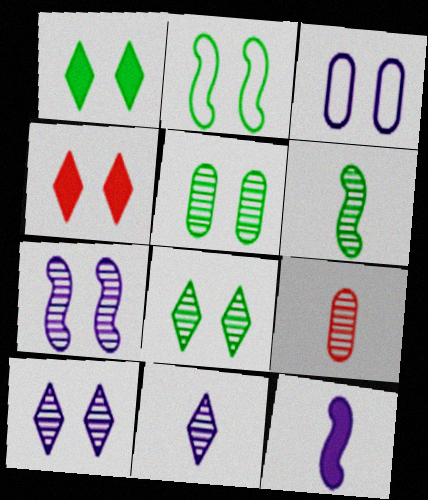[[1, 2, 5], 
[6, 9, 11]]